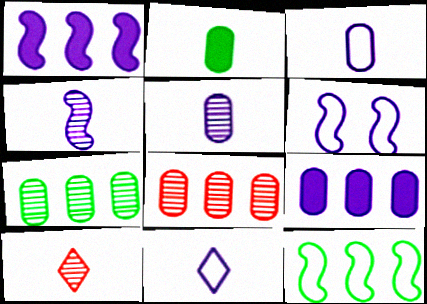[[1, 4, 6]]